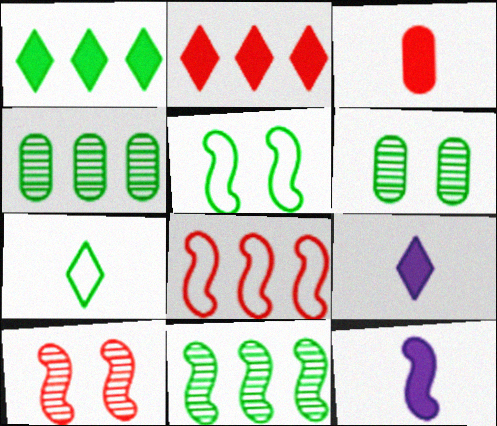[[6, 8, 9]]